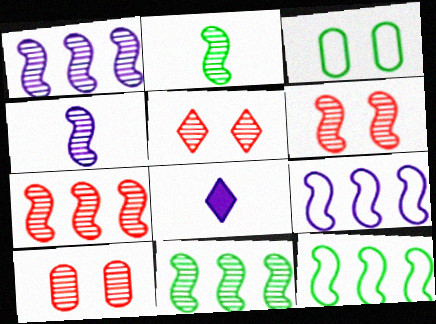[[1, 2, 6], 
[1, 7, 11], 
[3, 7, 8], 
[4, 6, 11], 
[5, 6, 10], 
[8, 10, 12]]